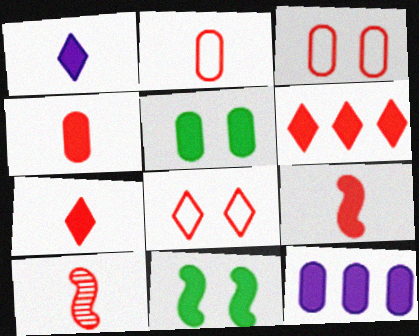[[2, 7, 10], 
[3, 6, 10], 
[4, 5, 12], 
[4, 7, 9], 
[7, 11, 12]]